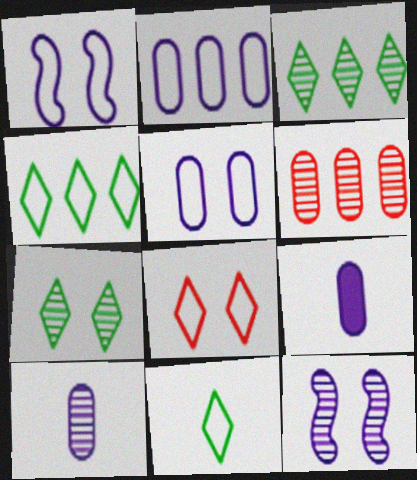[]